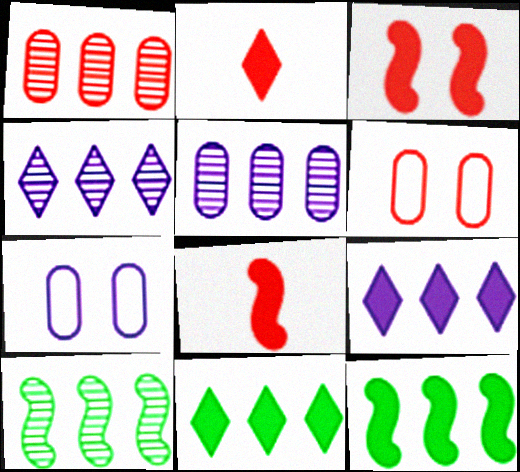[[1, 4, 10], 
[2, 7, 10]]